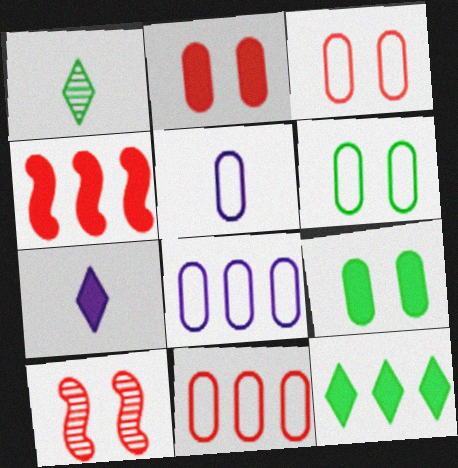[[4, 7, 9], 
[5, 6, 11], 
[5, 10, 12]]